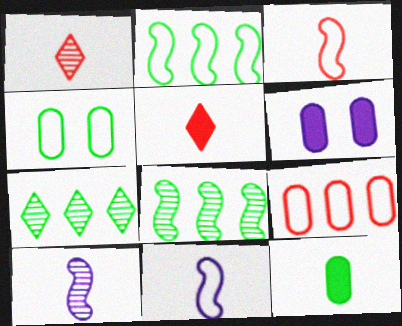[[1, 2, 6], 
[1, 11, 12], 
[3, 6, 7]]